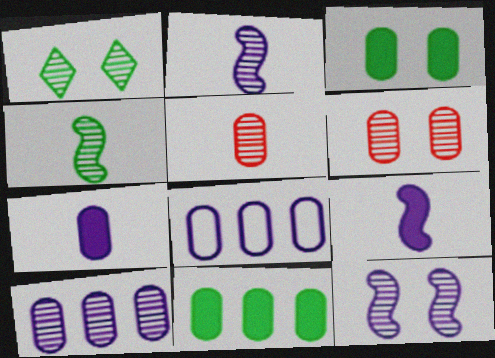[[1, 6, 12], 
[3, 5, 8]]